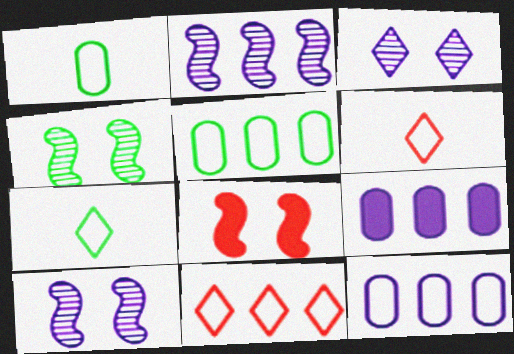[[4, 6, 9]]